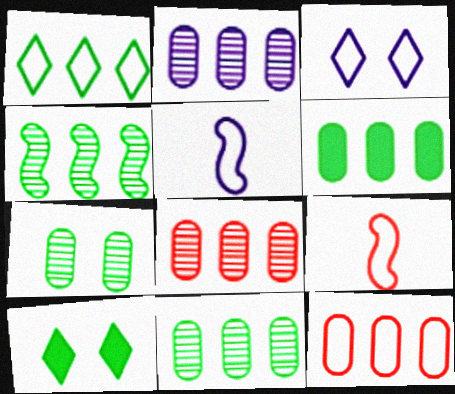[[1, 4, 6], 
[2, 6, 12], 
[2, 8, 11], 
[2, 9, 10], 
[5, 8, 10]]